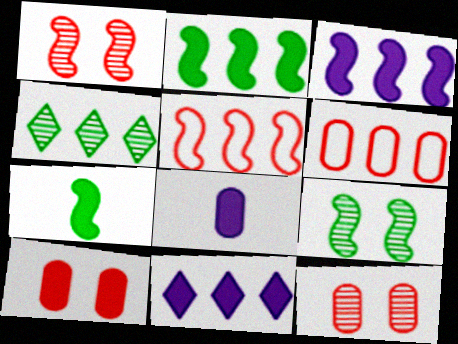[[3, 4, 6], 
[7, 10, 11]]